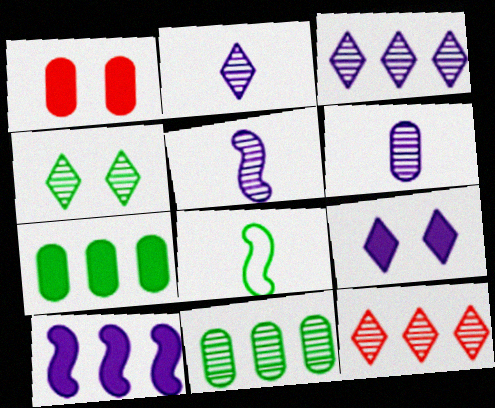[[1, 3, 8], 
[2, 4, 12], 
[2, 5, 6], 
[4, 7, 8]]